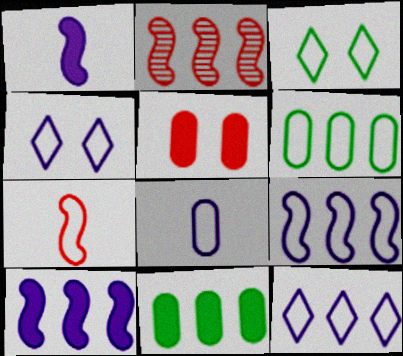[[2, 11, 12], 
[4, 6, 7], 
[4, 8, 9]]